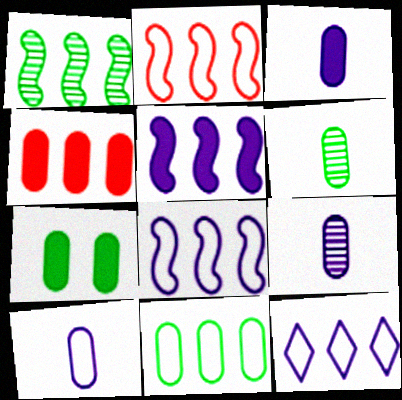[[1, 2, 5], 
[1, 4, 12], 
[2, 11, 12], 
[3, 4, 7], 
[3, 9, 10], 
[6, 7, 11]]